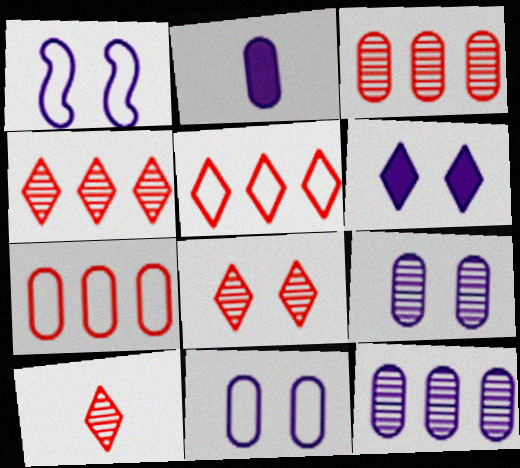[[1, 6, 9], 
[2, 11, 12], 
[4, 8, 10]]